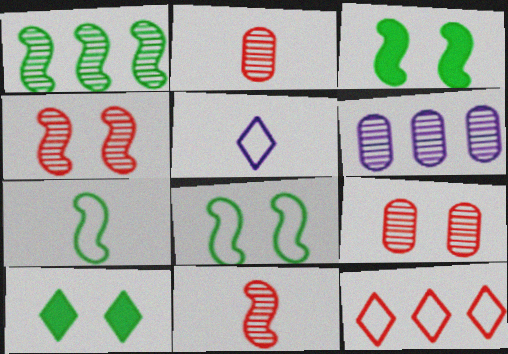[[1, 3, 7]]